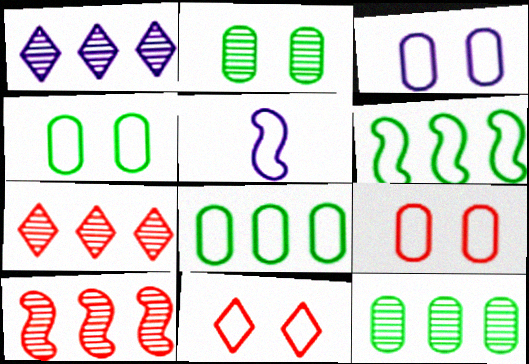[[1, 10, 12], 
[3, 4, 9], 
[5, 8, 11]]